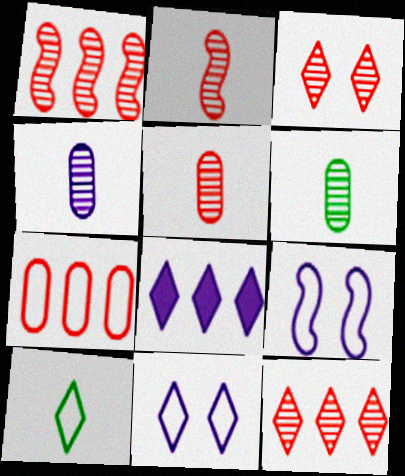[[1, 3, 5], 
[3, 8, 10], 
[4, 5, 6], 
[4, 8, 9], 
[7, 9, 10]]